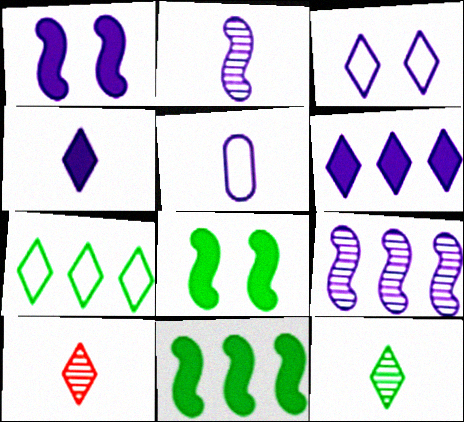[[2, 4, 5]]